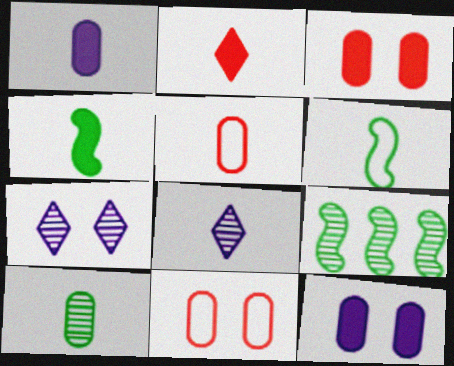[[1, 2, 4], 
[1, 5, 10], 
[4, 5, 8]]